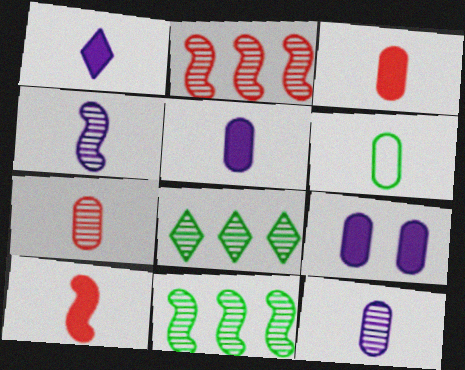[[3, 6, 12], 
[5, 6, 7]]